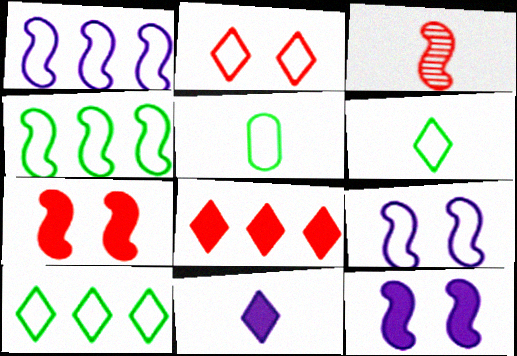[[1, 2, 5], 
[3, 4, 12], 
[3, 5, 11]]